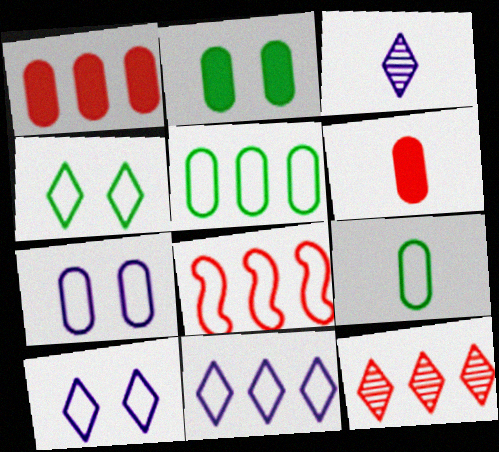[[1, 8, 12], 
[2, 3, 8], 
[5, 8, 11], 
[8, 9, 10]]